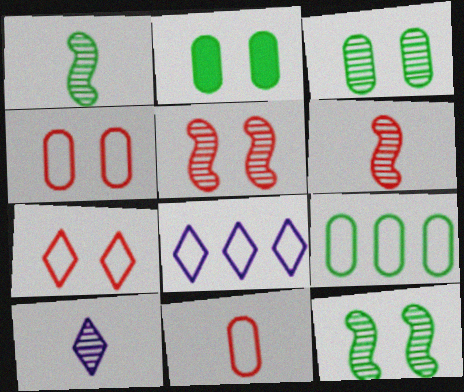[[2, 6, 8]]